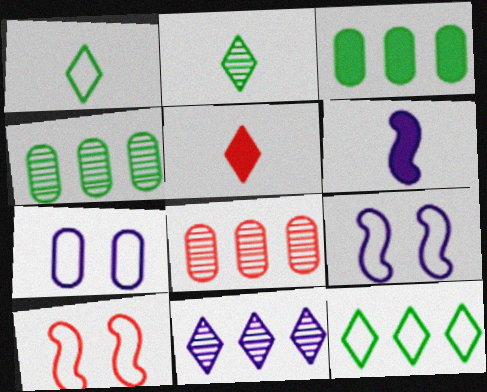[[4, 5, 9], 
[5, 8, 10], 
[6, 7, 11]]